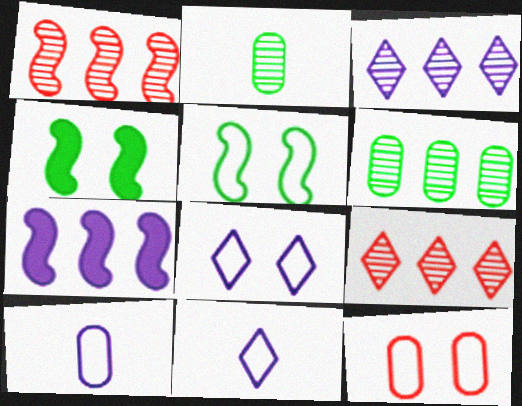[[1, 3, 6], 
[4, 9, 10], 
[5, 8, 12]]